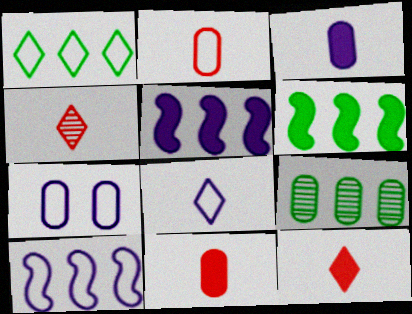[[1, 6, 9], 
[4, 6, 7], 
[7, 8, 10], 
[7, 9, 11]]